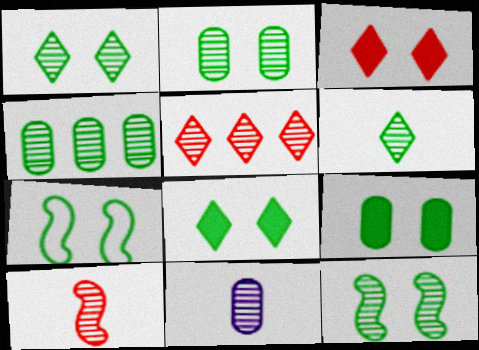[[1, 2, 12], 
[1, 7, 9], 
[2, 7, 8], 
[4, 6, 12], 
[5, 11, 12], 
[6, 10, 11]]